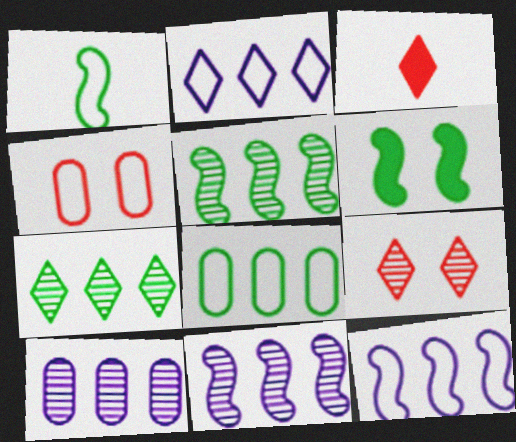[[1, 2, 4], 
[1, 5, 6]]